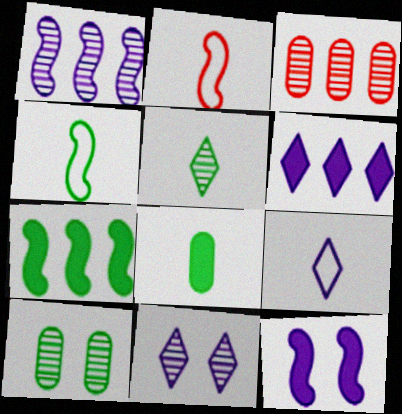[[2, 6, 10], 
[4, 5, 8], 
[6, 9, 11]]